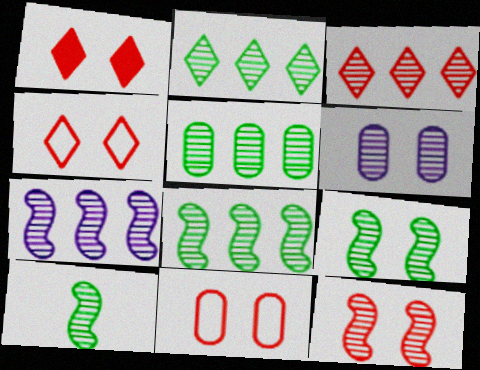[[1, 11, 12], 
[2, 5, 8], 
[3, 5, 7], 
[3, 6, 10], 
[7, 10, 12], 
[8, 9, 10]]